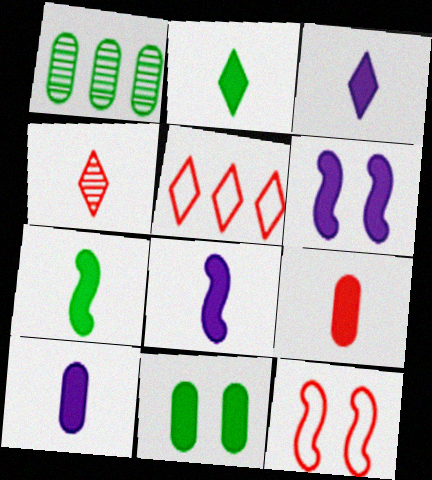[[1, 3, 12], 
[2, 8, 9], 
[3, 7, 9], 
[3, 8, 10]]